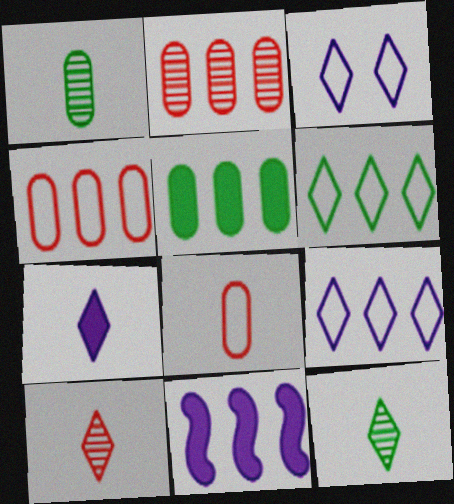[[2, 6, 11]]